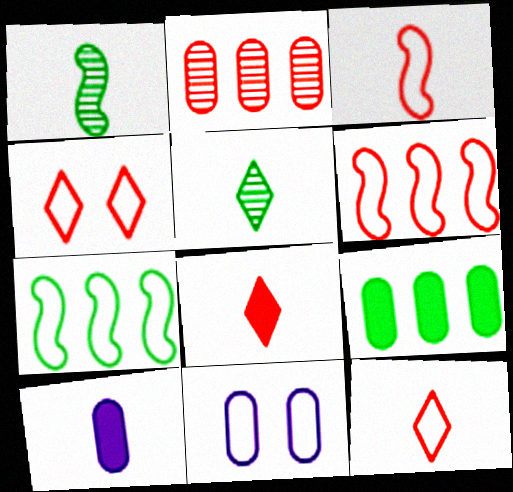[[1, 10, 12], 
[3, 5, 10], 
[7, 11, 12]]